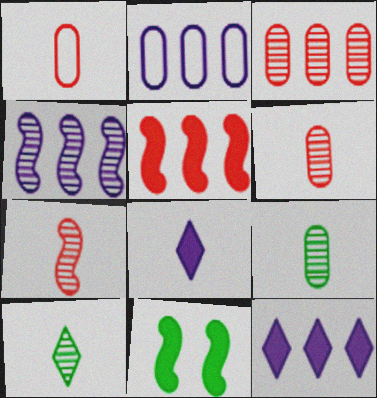[[2, 4, 12]]